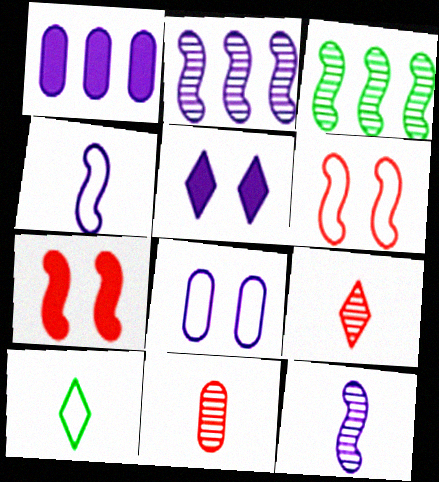[[3, 4, 7]]